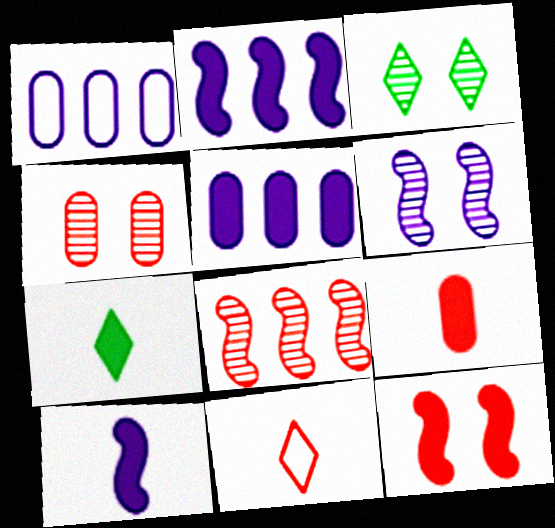[[3, 4, 6], 
[5, 7, 12], 
[7, 9, 10]]